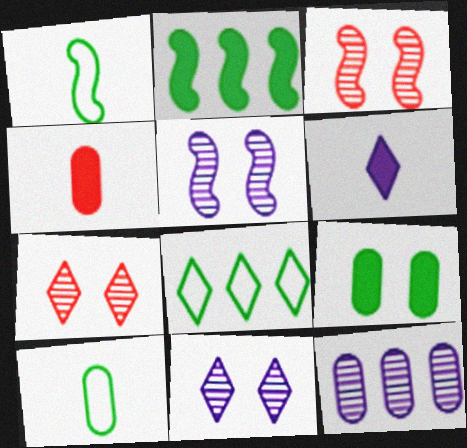[[4, 5, 8], 
[6, 7, 8]]